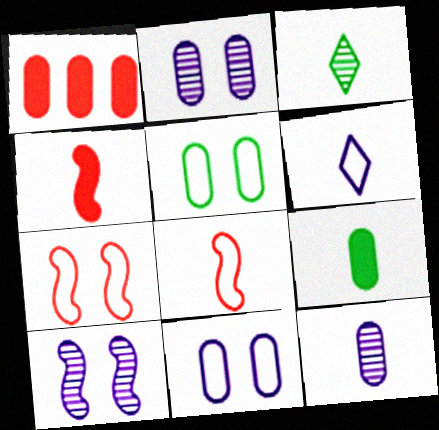[[1, 5, 12]]